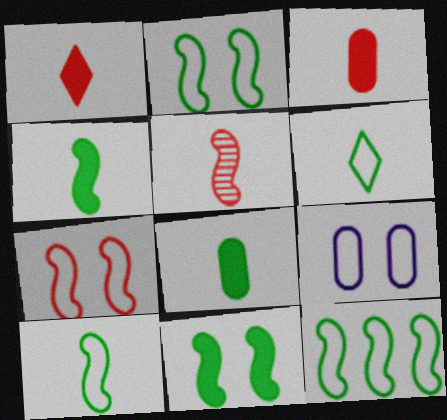[[2, 10, 12]]